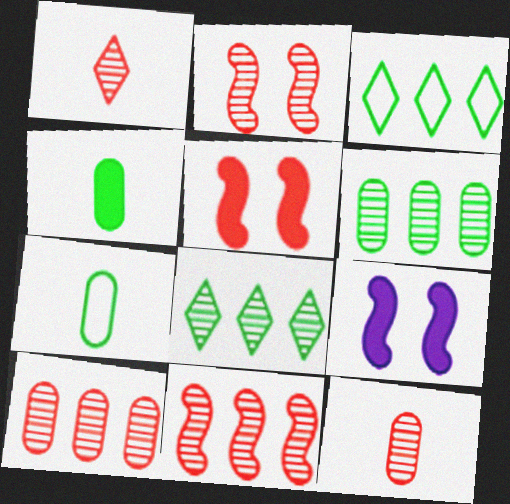[[1, 2, 10], 
[3, 9, 12]]